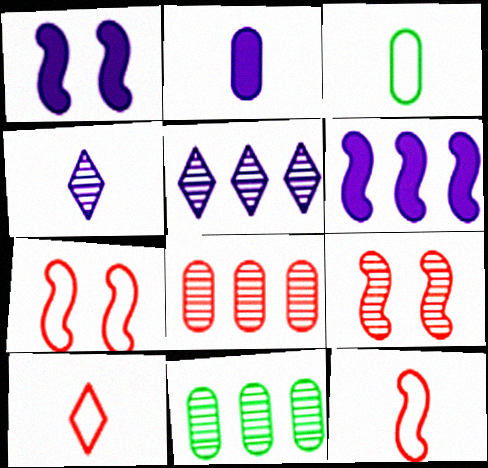[[1, 10, 11], 
[4, 9, 11]]